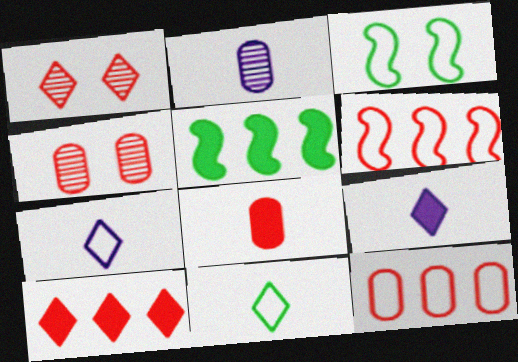[[1, 6, 8], 
[2, 3, 10], 
[3, 7, 12], 
[4, 5, 7], 
[4, 8, 12]]